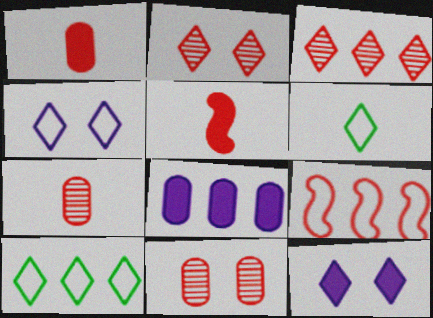[[1, 2, 9], 
[3, 6, 12]]